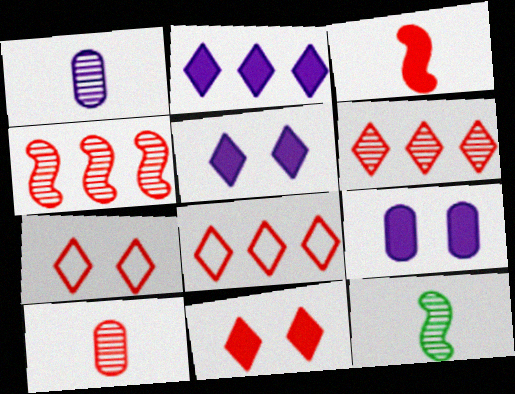[[8, 9, 12]]